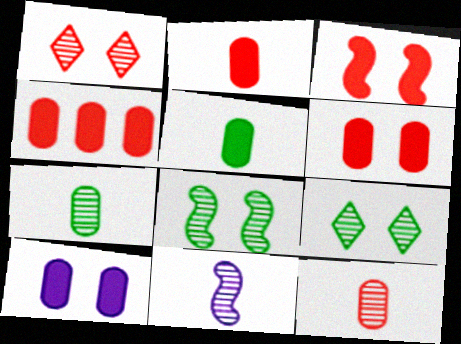[[2, 4, 6], 
[4, 5, 10]]